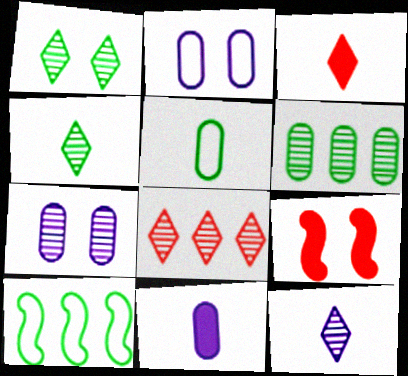[[1, 2, 9], 
[1, 8, 12], 
[3, 7, 10]]